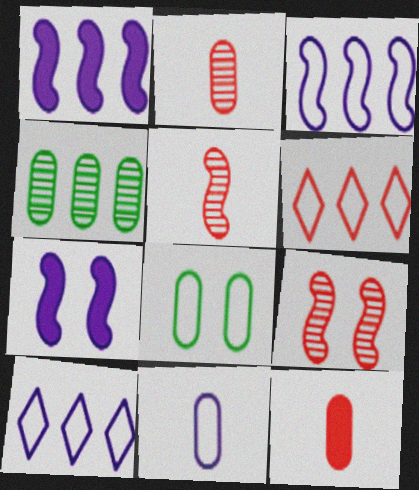[[1, 4, 6], 
[6, 9, 12]]